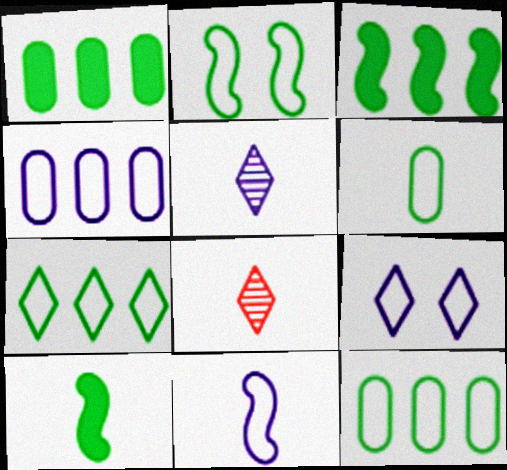[[2, 6, 7], 
[4, 9, 11]]